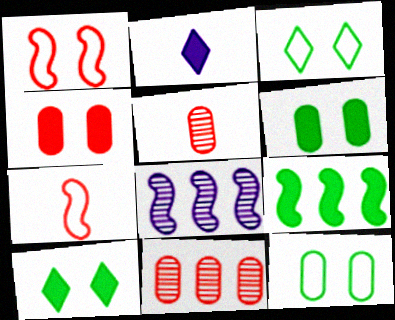[[2, 4, 9]]